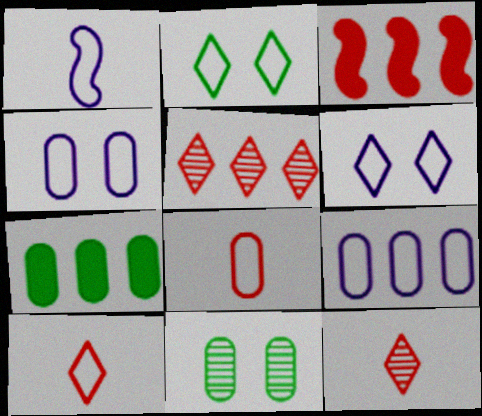[[1, 6, 9]]